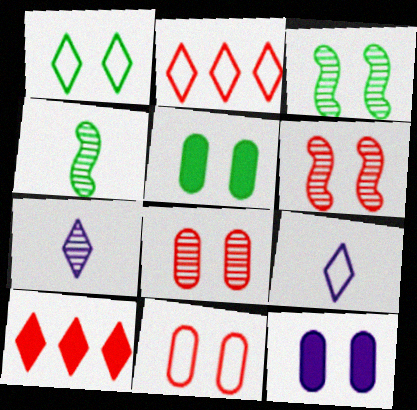[[1, 2, 9], 
[1, 3, 5], 
[1, 6, 12], 
[1, 7, 10], 
[2, 4, 12]]